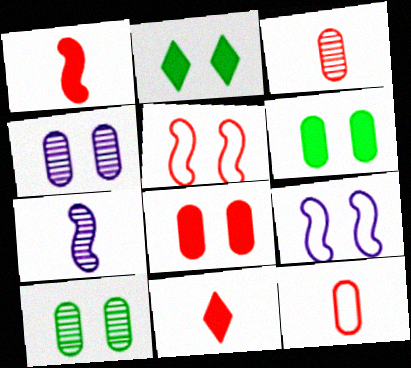[[2, 4, 5]]